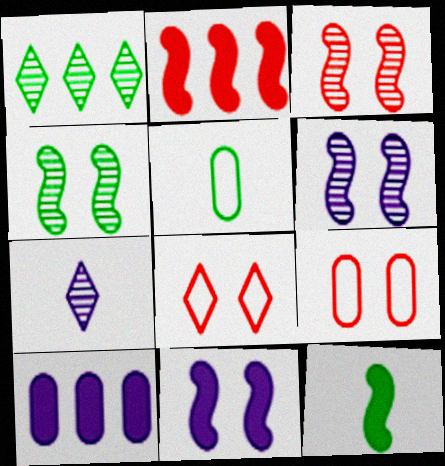[[2, 11, 12], 
[3, 4, 6]]